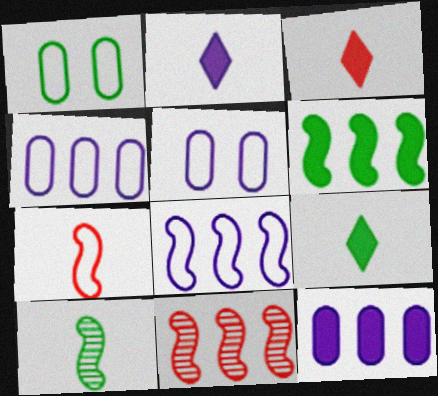[[1, 2, 11], 
[2, 3, 9], 
[5, 9, 11], 
[6, 8, 11]]